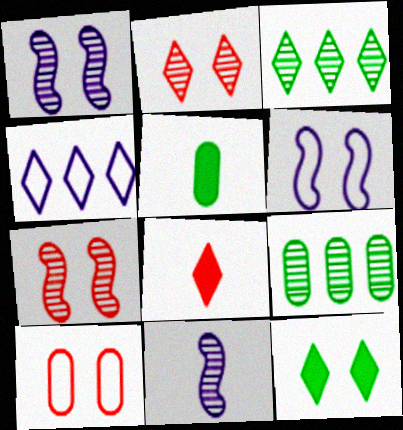[[1, 10, 12], 
[2, 9, 11], 
[4, 5, 7], 
[6, 8, 9]]